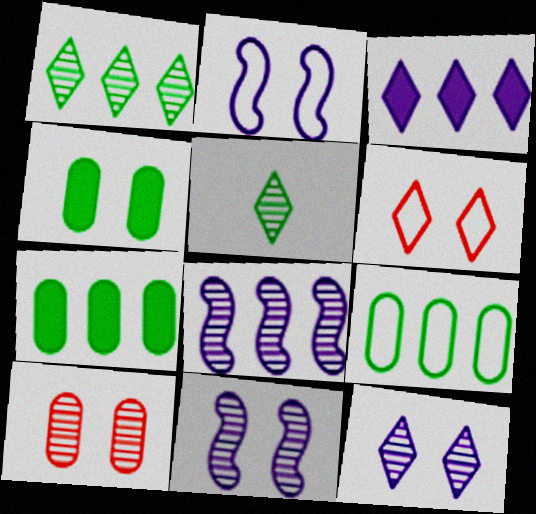[[3, 5, 6], 
[4, 6, 11], 
[5, 8, 10]]